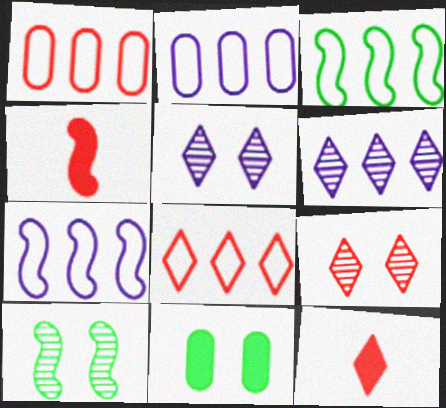[[1, 4, 9], 
[2, 3, 8], 
[2, 10, 12], 
[4, 7, 10], 
[8, 9, 12]]